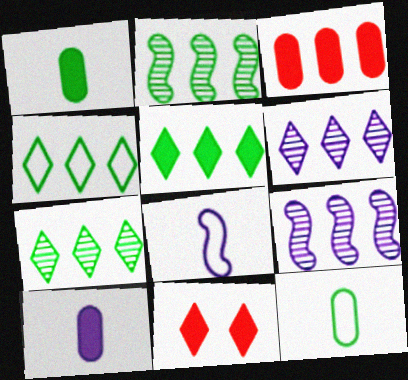[[3, 4, 9], 
[4, 5, 7], 
[9, 11, 12]]